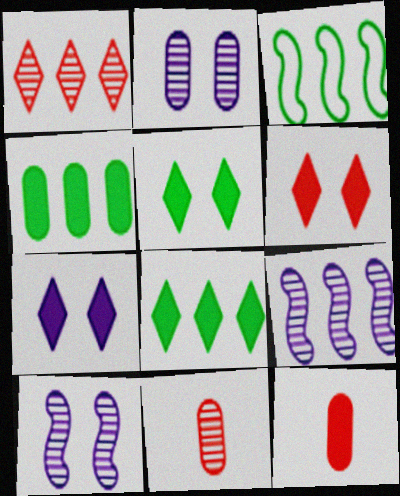[[3, 7, 11], 
[5, 6, 7]]